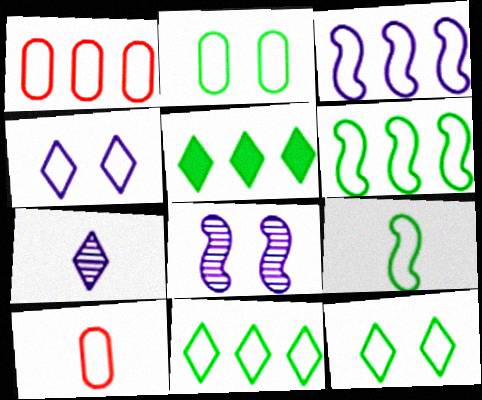[[1, 3, 11], 
[1, 4, 9], 
[2, 9, 11], 
[3, 10, 12], 
[4, 6, 10], 
[5, 8, 10]]